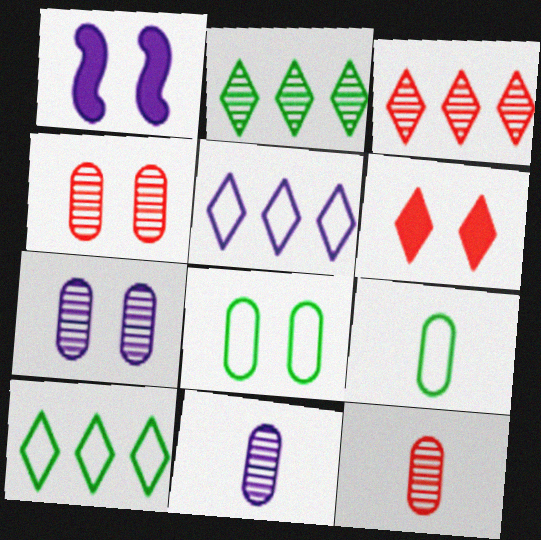[[1, 3, 9], 
[1, 5, 11], 
[1, 10, 12]]